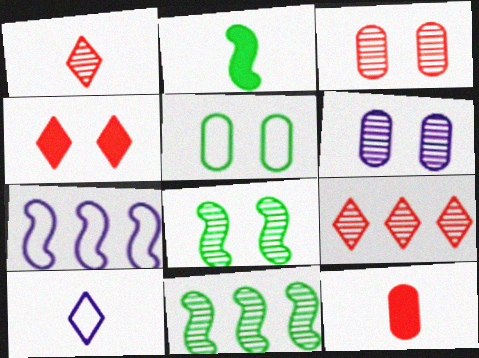[[1, 6, 11]]